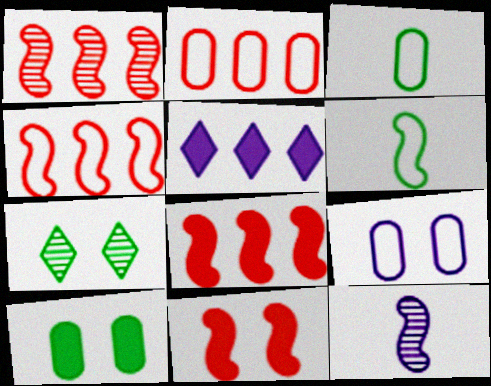[[1, 4, 8], 
[2, 3, 9], 
[5, 9, 12], 
[7, 9, 11]]